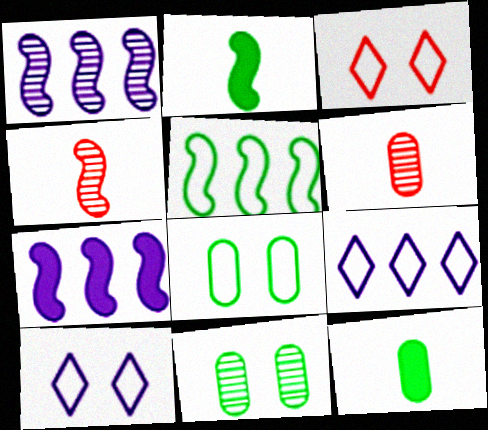[[1, 3, 12]]